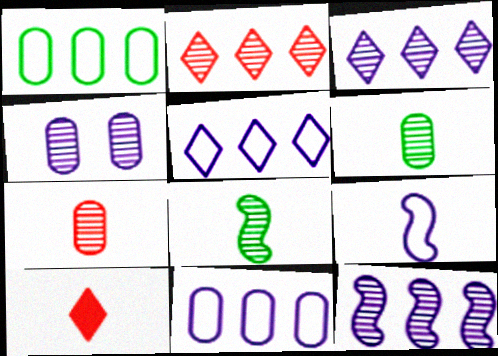[[2, 4, 8], 
[6, 9, 10]]